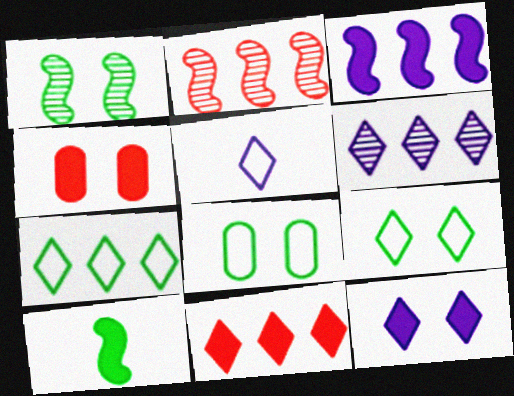[[5, 6, 12], 
[6, 7, 11]]